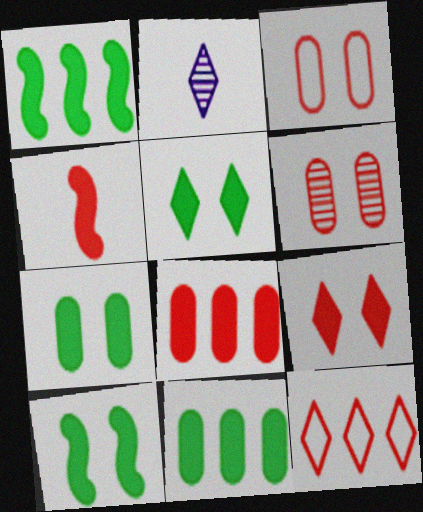[[1, 2, 3], 
[2, 5, 12], 
[4, 6, 12], 
[4, 8, 9], 
[5, 7, 10]]